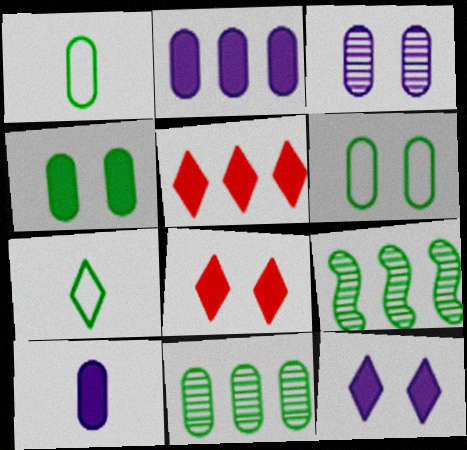[[1, 4, 11], 
[4, 7, 9]]